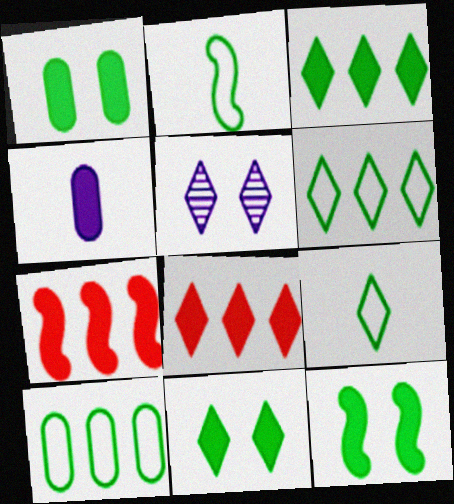[[1, 11, 12], 
[4, 7, 11], 
[4, 8, 12], 
[5, 8, 9]]